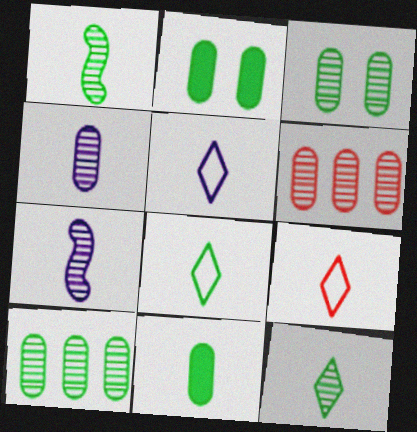[[1, 8, 11], 
[3, 4, 6], 
[5, 8, 9], 
[7, 9, 11]]